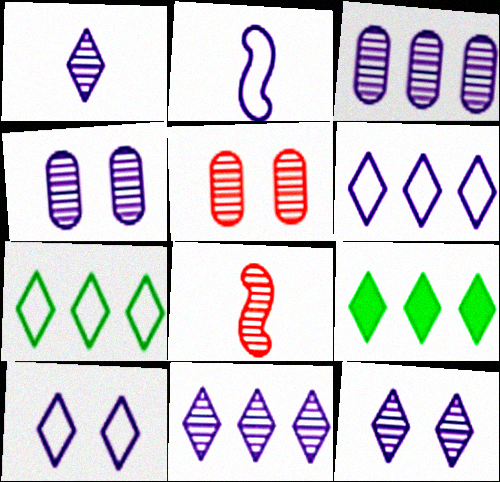[[1, 11, 12], 
[2, 5, 9]]